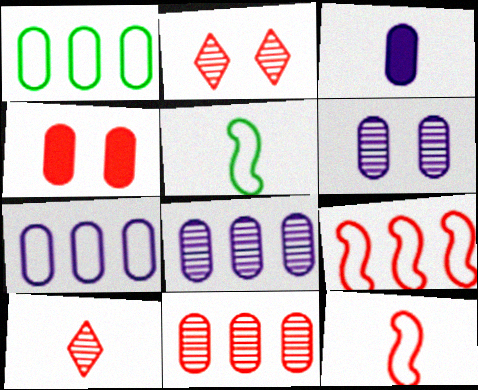[[3, 5, 10], 
[3, 6, 7], 
[4, 9, 10]]